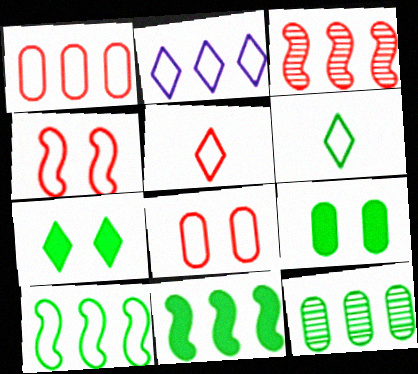[[1, 2, 10], 
[1, 4, 5]]